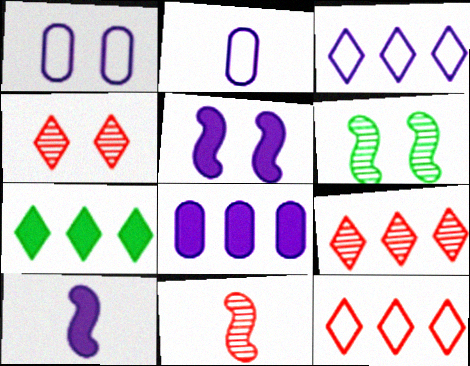[[1, 7, 11], 
[3, 7, 9]]